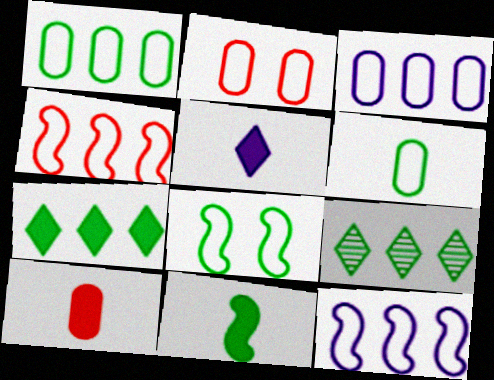[[2, 3, 6], 
[5, 10, 11]]